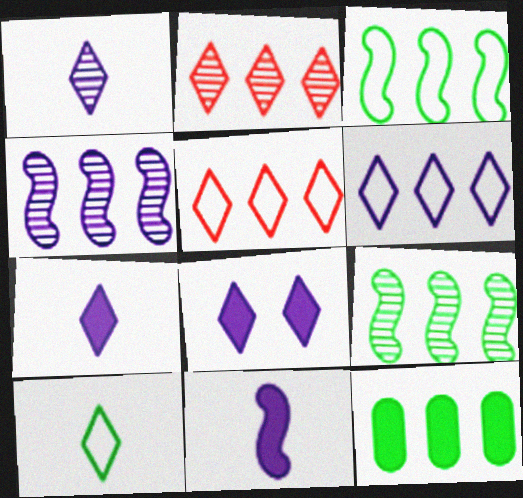[[1, 6, 8], 
[2, 8, 10], 
[4, 5, 12]]